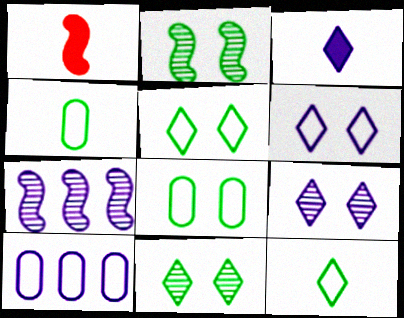[[1, 10, 11]]